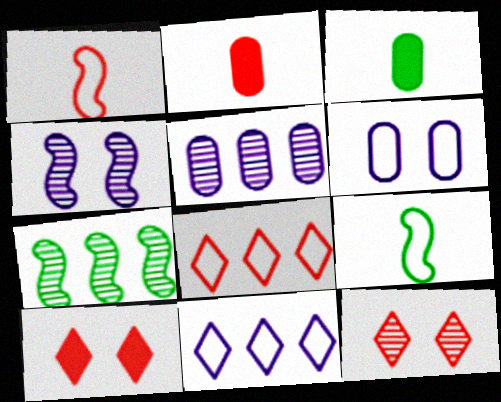[[3, 4, 8], 
[5, 9, 10], 
[6, 8, 9]]